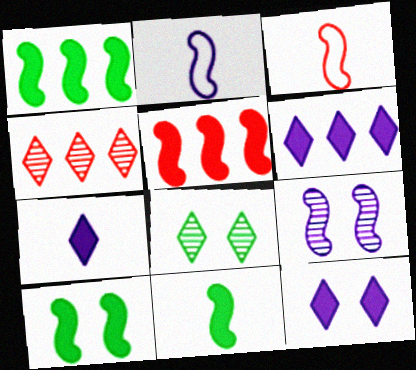[[1, 3, 9], 
[1, 10, 11], 
[6, 7, 12]]